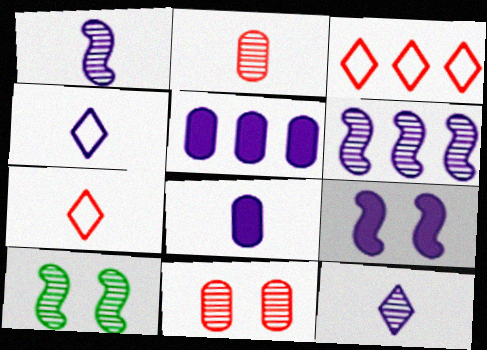[[1, 4, 8], 
[3, 8, 10], 
[5, 7, 10]]